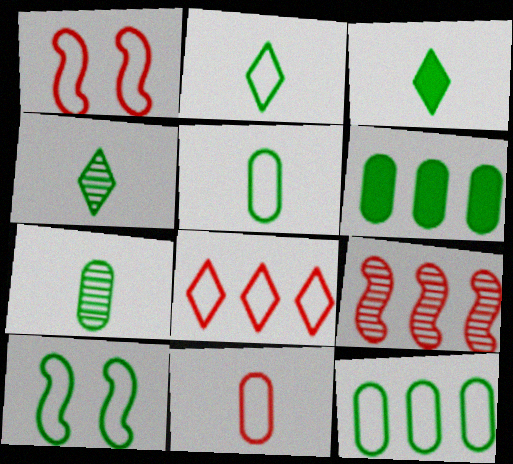[[1, 8, 11], 
[2, 3, 4], 
[2, 10, 12], 
[4, 6, 10]]